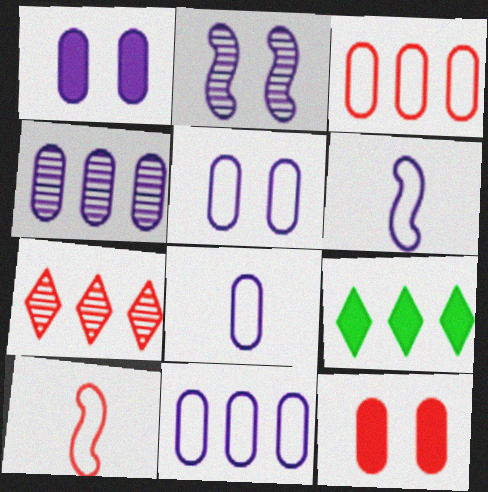[[1, 4, 8], 
[5, 8, 11], 
[7, 10, 12]]